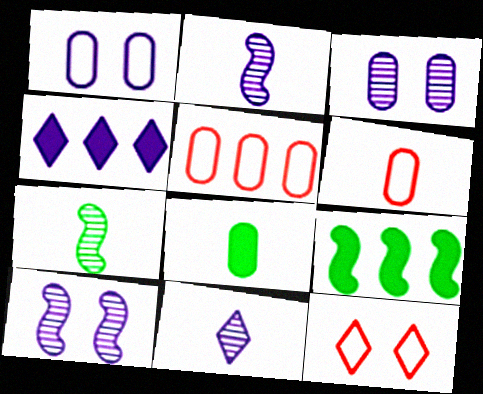[[1, 2, 4], 
[3, 5, 8]]